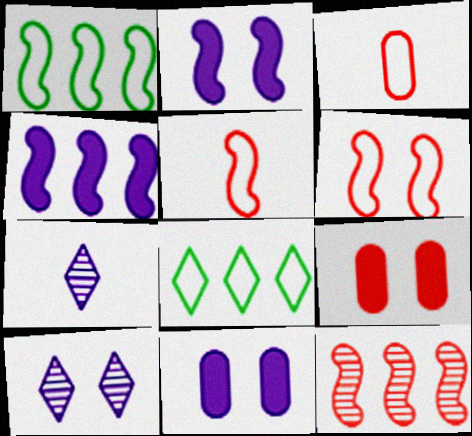[[1, 4, 12], 
[1, 7, 9]]